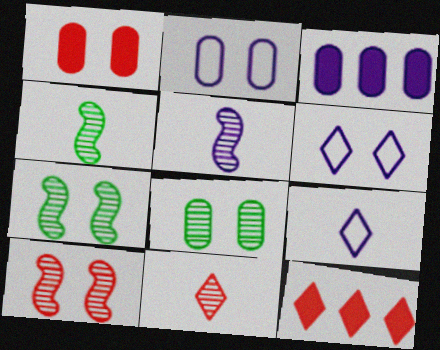[[1, 2, 8], 
[1, 6, 7], 
[2, 4, 12], 
[3, 5, 6]]